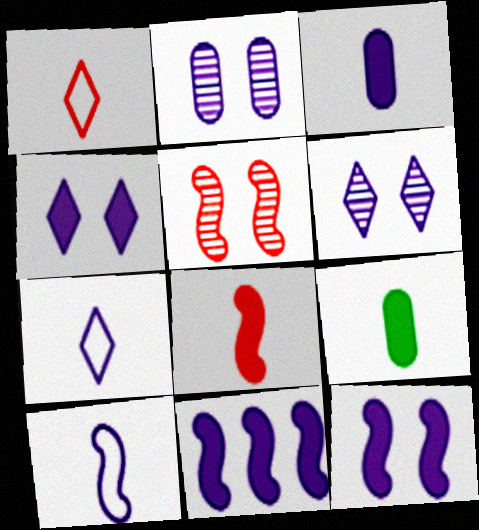[[2, 7, 11], 
[3, 4, 11]]